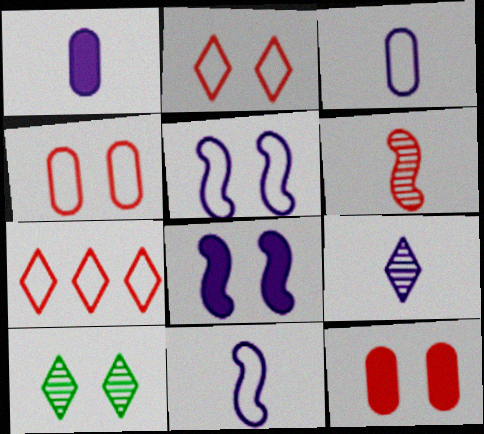[[1, 9, 11], 
[4, 8, 10], 
[5, 10, 12], 
[6, 7, 12]]